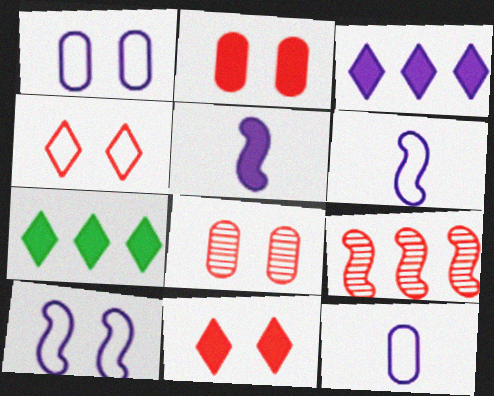[[2, 5, 7], 
[6, 7, 8]]